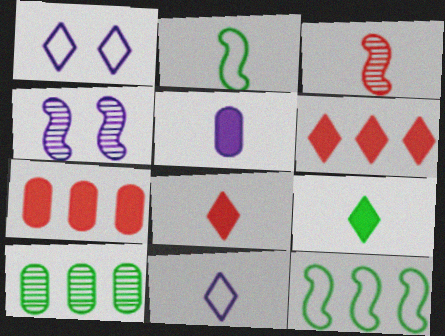[]